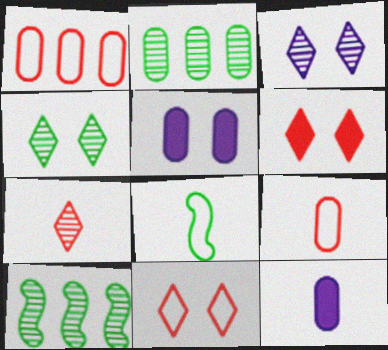[[2, 5, 9], 
[7, 8, 12], 
[10, 11, 12]]